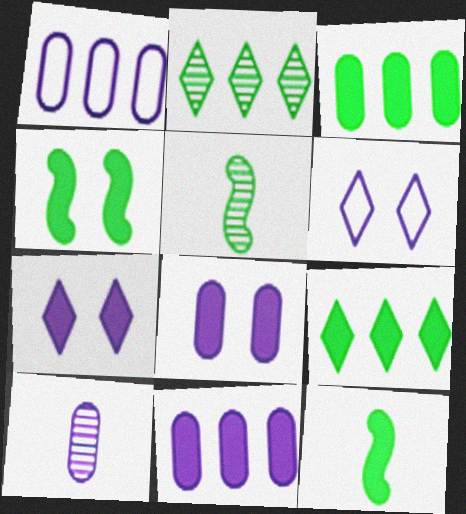[[1, 8, 10]]